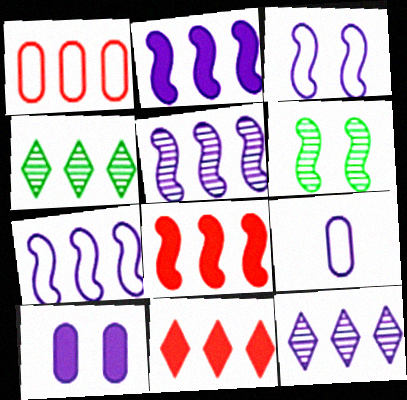[[1, 2, 4], 
[2, 5, 7], 
[6, 9, 11]]